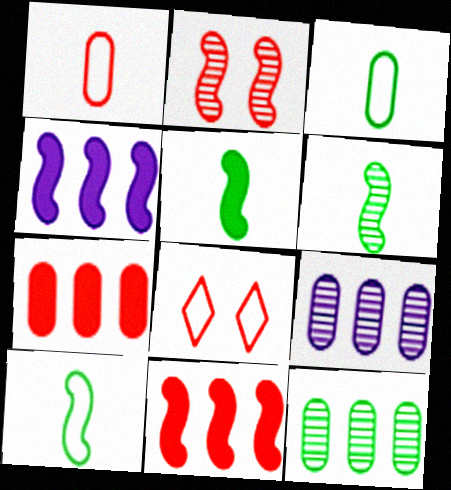[[2, 4, 10], 
[5, 6, 10], 
[5, 8, 9]]